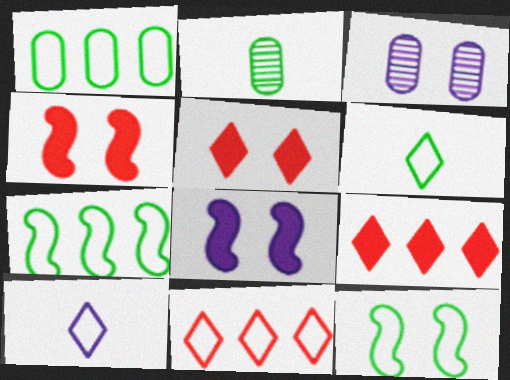[[1, 6, 12], 
[2, 8, 11], 
[3, 5, 12]]